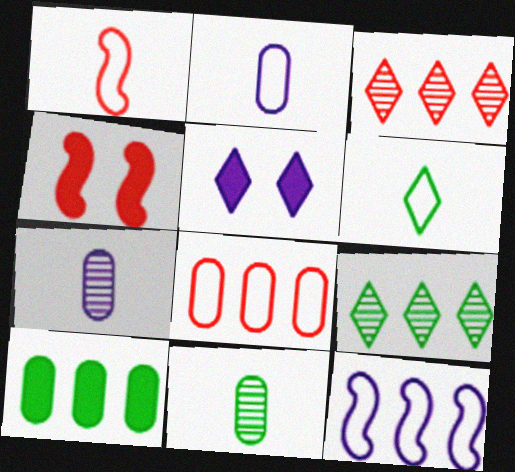[[1, 2, 6], 
[2, 4, 9], 
[3, 5, 6], 
[3, 10, 12], 
[5, 7, 12]]